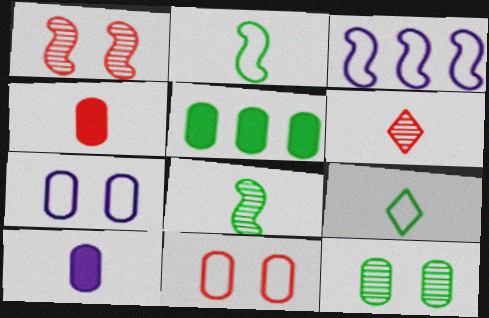[[2, 6, 10], 
[3, 9, 11]]